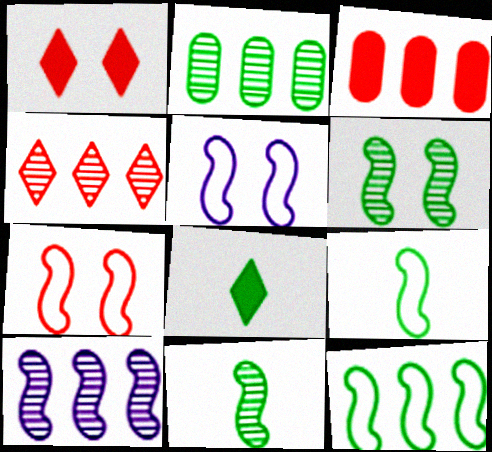[[2, 4, 10]]